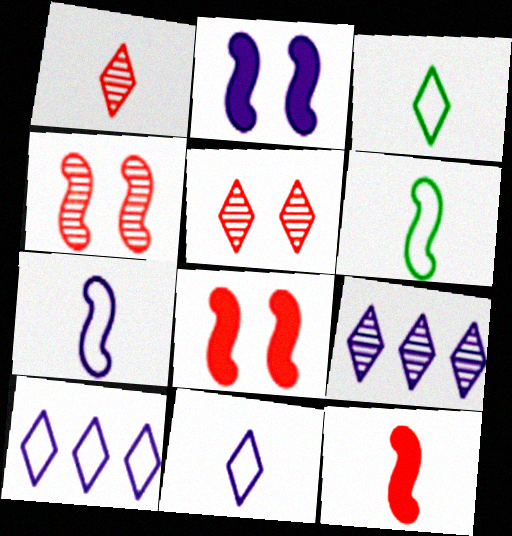[]